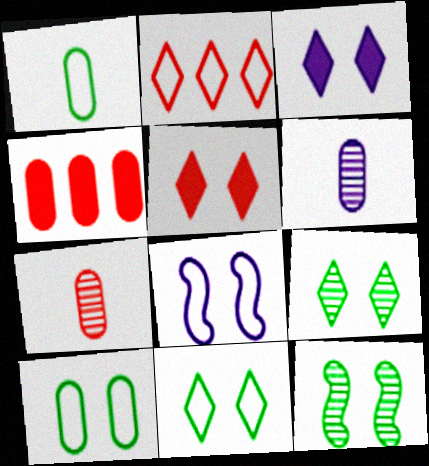[[1, 2, 8], 
[4, 6, 10]]